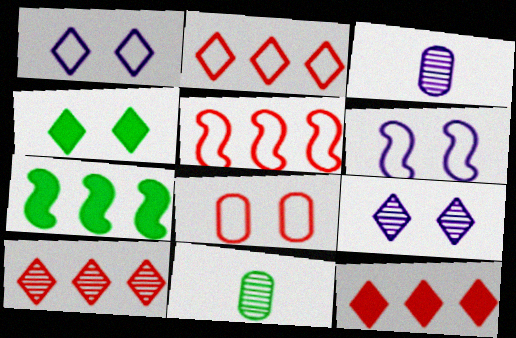[[2, 10, 12], 
[3, 4, 5], 
[6, 11, 12]]